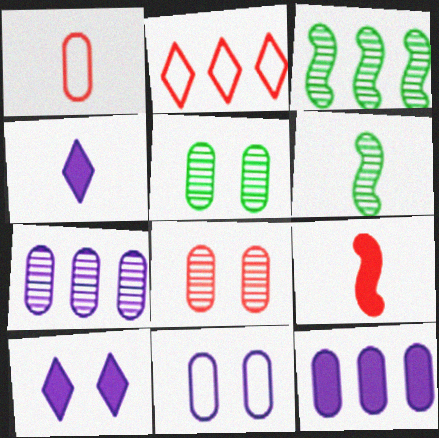[[1, 3, 10], 
[1, 4, 6], 
[1, 5, 12], 
[2, 3, 12], 
[2, 8, 9]]